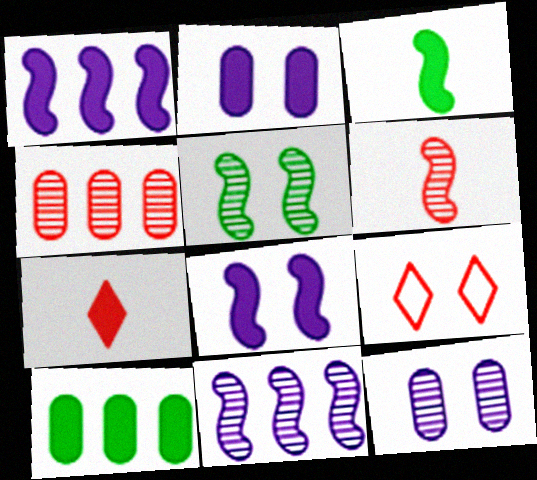[[2, 5, 9], 
[5, 6, 11], 
[7, 8, 10]]